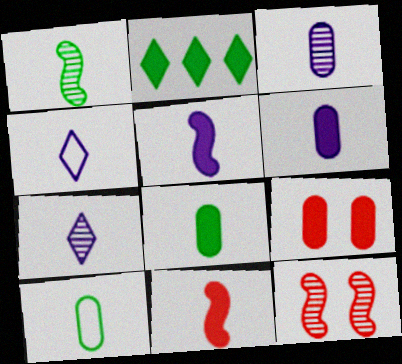[[2, 5, 9], 
[3, 4, 5], 
[7, 10, 11]]